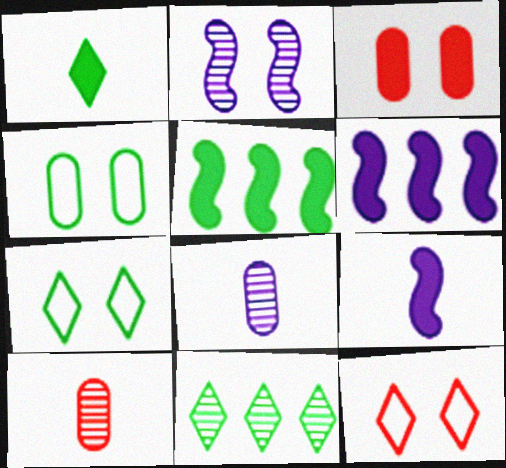[[1, 3, 6], 
[1, 7, 11], 
[2, 3, 7], 
[2, 10, 11], 
[5, 8, 12], 
[6, 7, 10]]